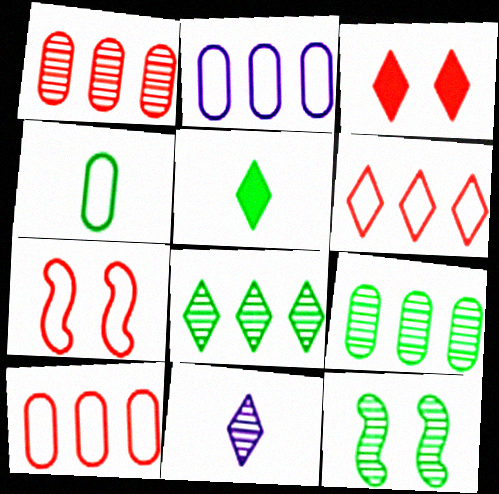[[1, 11, 12]]